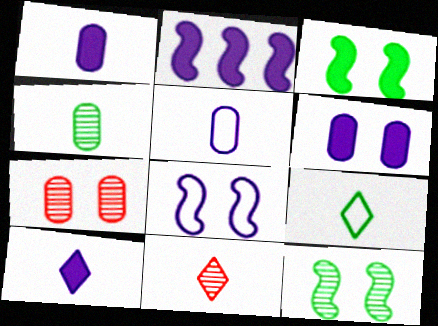[[2, 6, 10], 
[2, 7, 9], 
[9, 10, 11]]